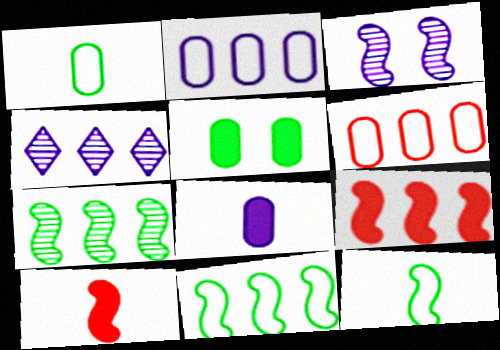[[3, 9, 12], 
[3, 10, 11]]